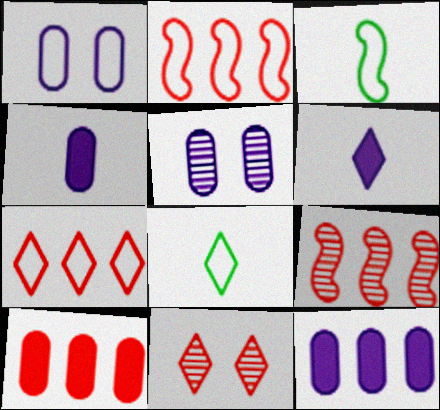[[1, 2, 8], 
[1, 3, 7], 
[3, 11, 12], 
[7, 9, 10]]